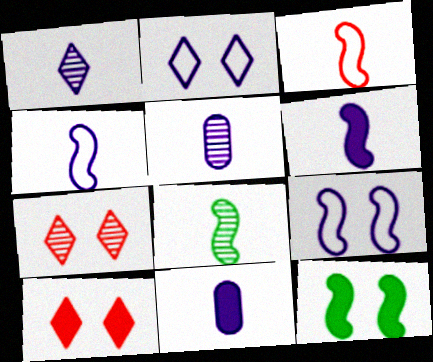[[1, 4, 11], 
[3, 6, 8]]